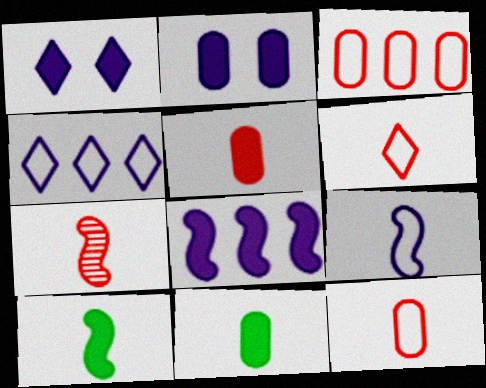[[5, 6, 7], 
[7, 9, 10]]